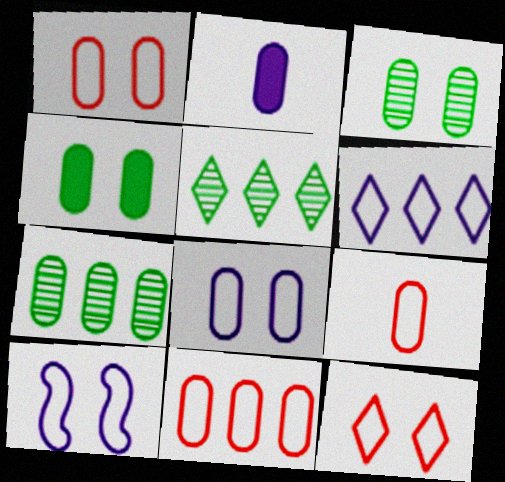[[1, 2, 7], 
[1, 9, 11], 
[2, 3, 11]]